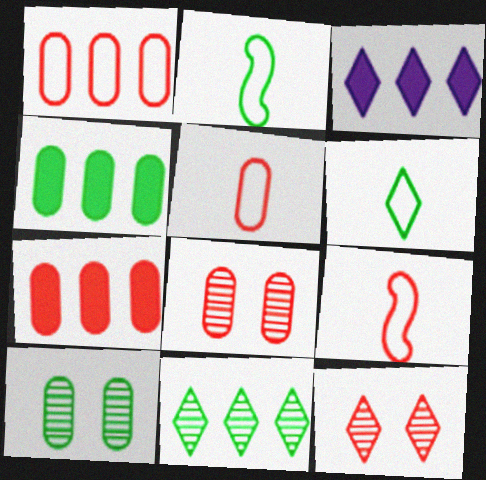[[2, 3, 8], 
[3, 6, 12], 
[3, 9, 10], 
[5, 7, 8], 
[7, 9, 12]]